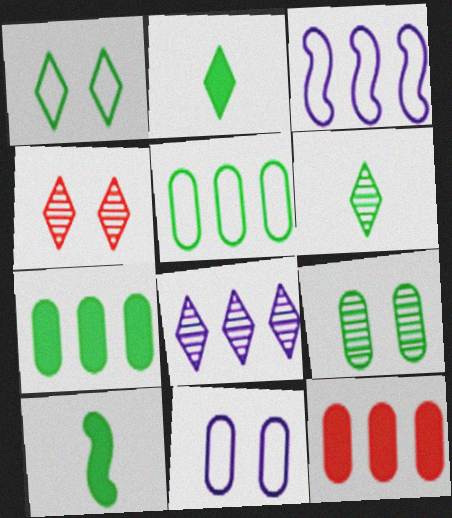[[4, 6, 8]]